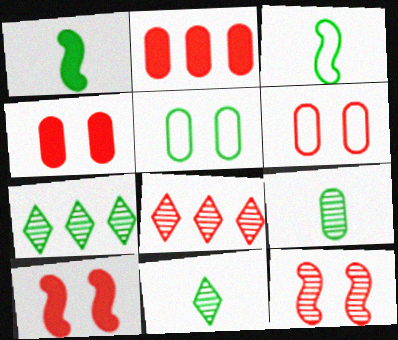[[1, 5, 7]]